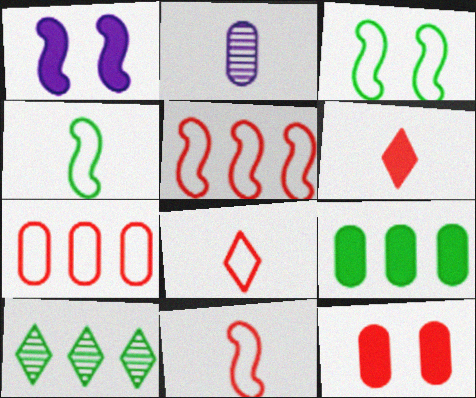[[1, 6, 9], 
[2, 4, 6]]